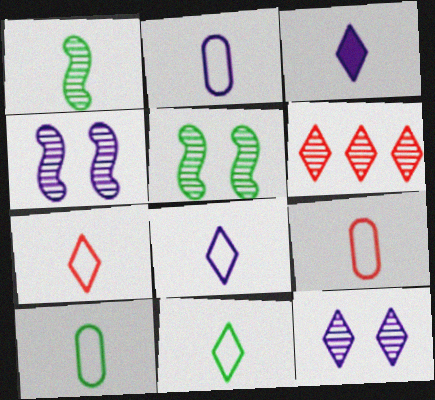[[1, 3, 9], 
[2, 9, 10], 
[7, 8, 11]]